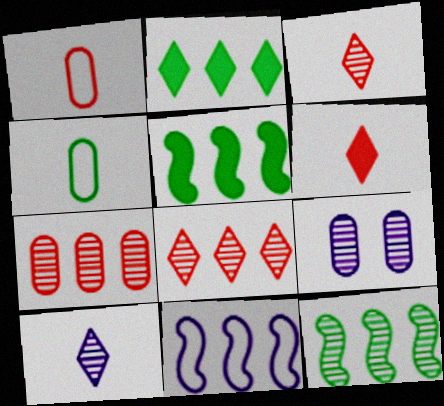[[2, 7, 11], 
[3, 9, 12]]